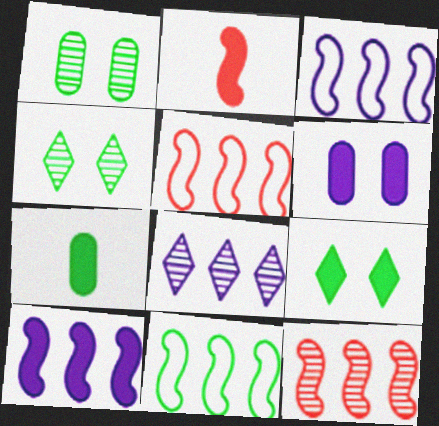[[3, 5, 11], 
[4, 7, 11], 
[10, 11, 12]]